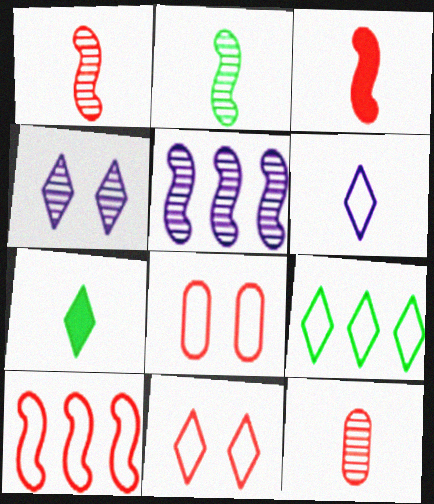[[5, 7, 8], 
[6, 9, 11]]